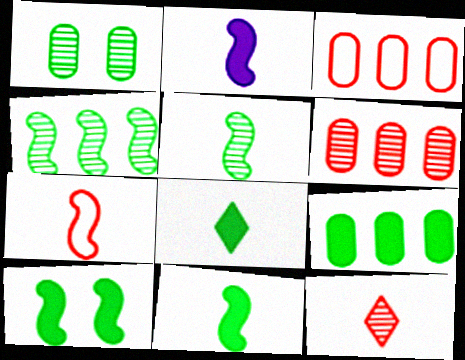[[2, 5, 7], 
[8, 9, 10]]